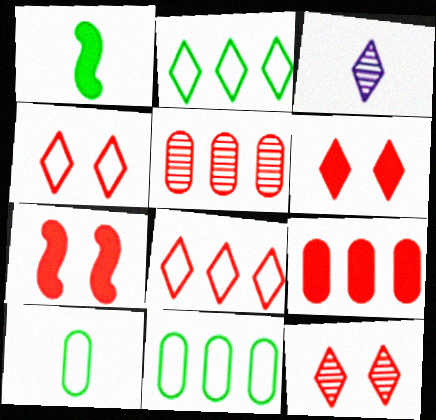[[2, 3, 6], 
[3, 7, 11], 
[4, 6, 12]]